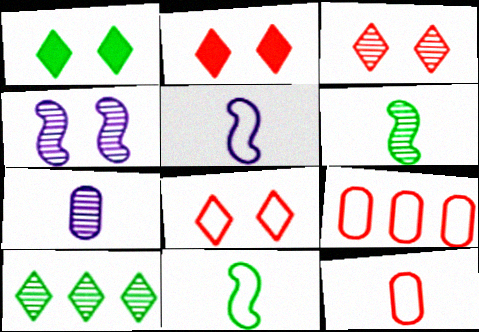[[2, 3, 8]]